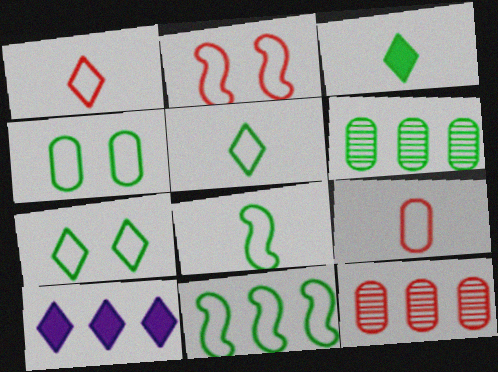[[4, 5, 11], 
[10, 11, 12]]